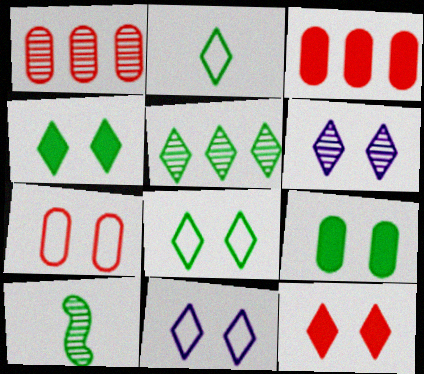[[1, 6, 10], 
[2, 4, 5], 
[3, 10, 11], 
[6, 8, 12]]